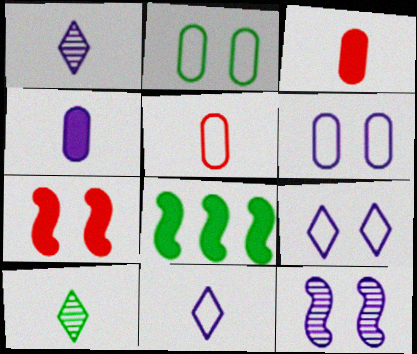[[2, 8, 10]]